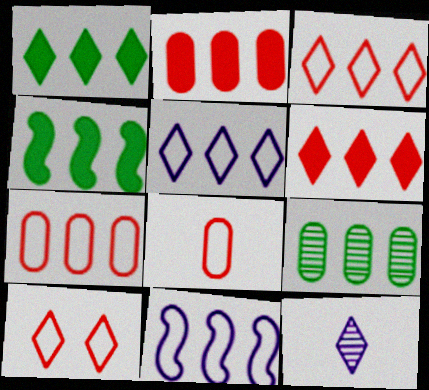[[1, 10, 12], 
[6, 9, 11]]